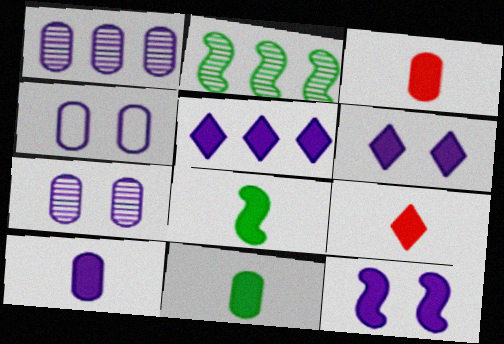[[1, 4, 10], 
[2, 4, 9], 
[3, 10, 11], 
[5, 10, 12], 
[8, 9, 10]]